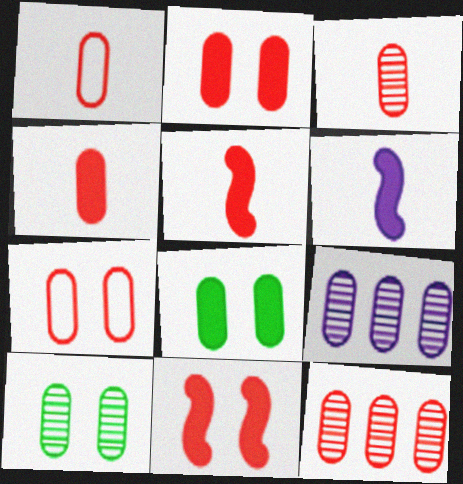[[1, 2, 12], 
[1, 3, 4], 
[1, 8, 9], 
[3, 9, 10], 
[4, 7, 12]]